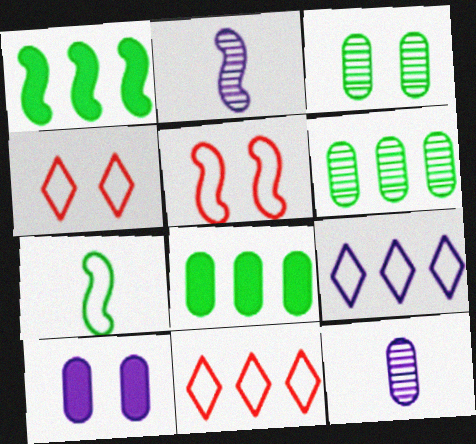[[1, 2, 5], 
[1, 4, 12], 
[2, 4, 8], 
[2, 9, 10]]